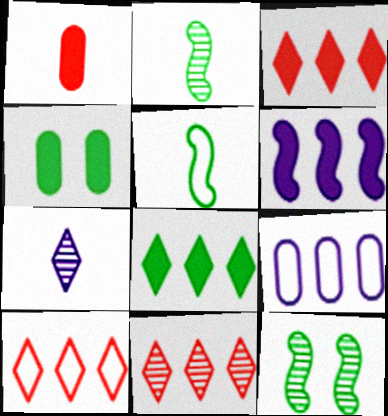[[1, 5, 7], 
[3, 10, 11]]